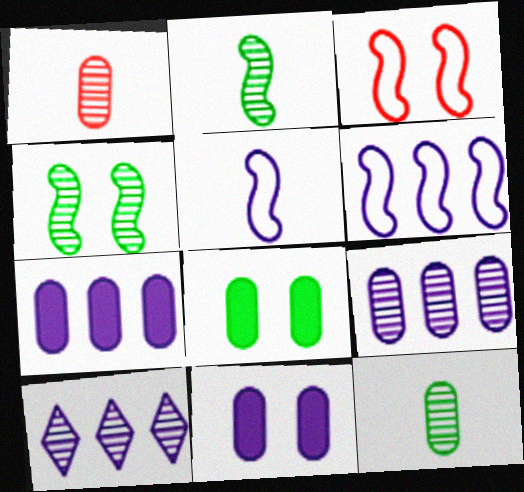[[1, 4, 10], 
[5, 10, 11], 
[6, 7, 10]]